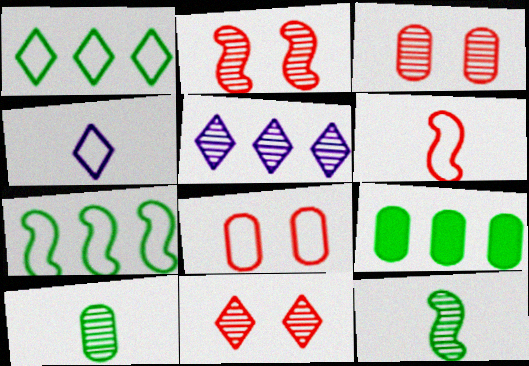[[2, 3, 11], 
[2, 4, 9], 
[2, 5, 10], 
[3, 5, 12], 
[4, 7, 8]]